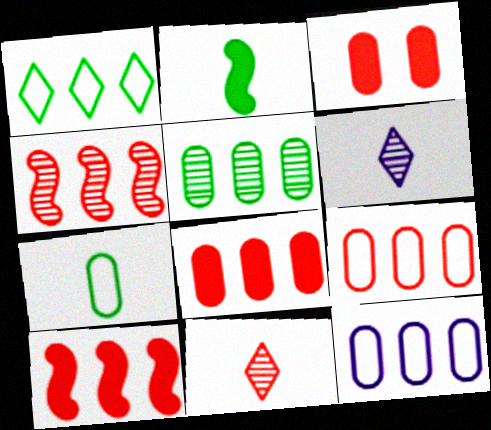[[5, 8, 12]]